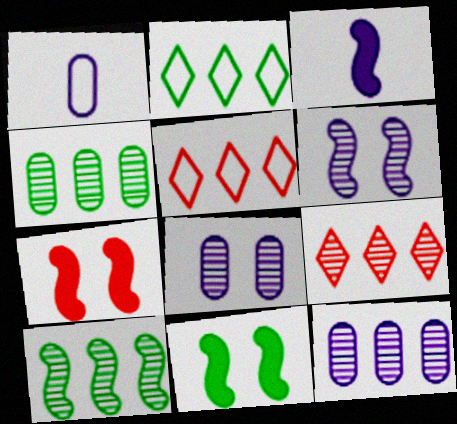[[1, 9, 11], 
[9, 10, 12]]